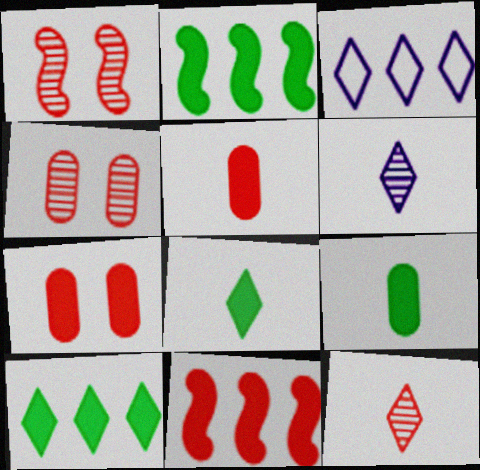[[1, 3, 9]]